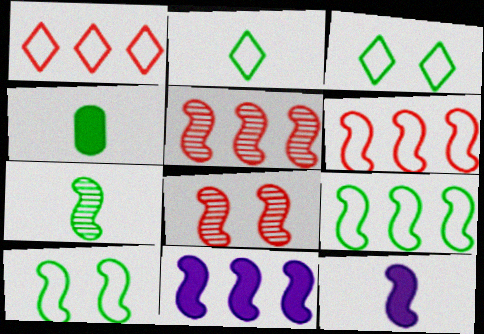[[2, 4, 7], 
[5, 9, 11], 
[5, 10, 12], 
[8, 9, 12]]